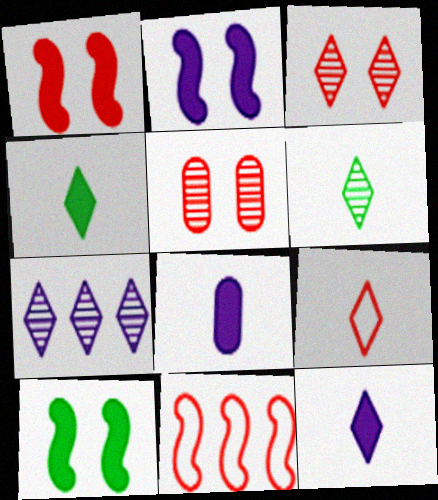[[1, 2, 10], 
[3, 6, 7], 
[6, 9, 12]]